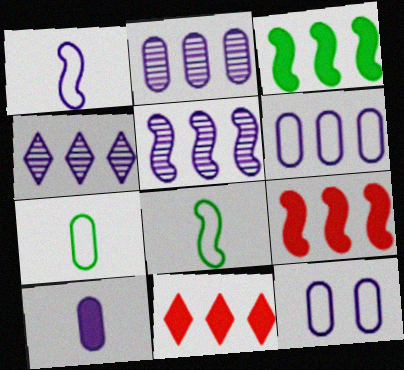[[2, 4, 5], 
[2, 10, 12]]